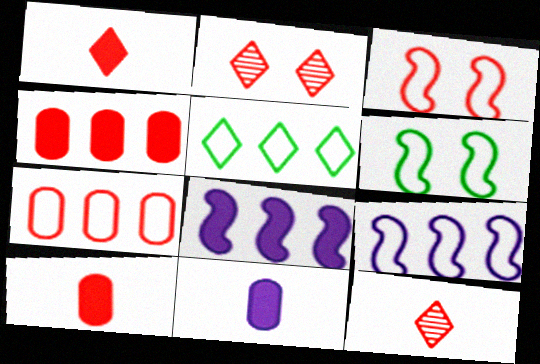[[3, 4, 12], 
[5, 7, 9]]